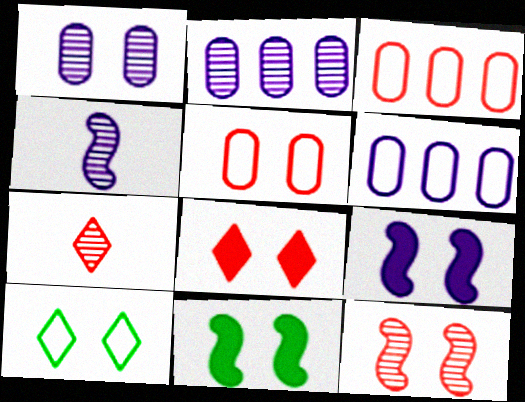[[5, 8, 12], 
[6, 7, 11]]